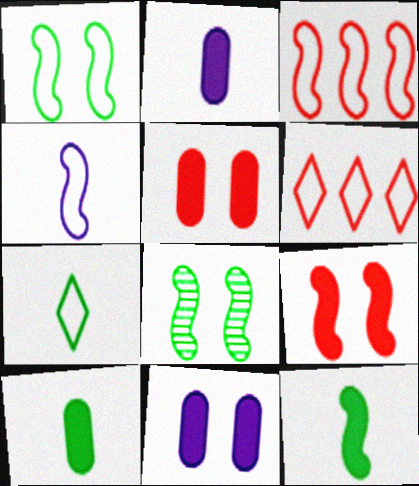[[1, 3, 4], 
[2, 6, 8]]